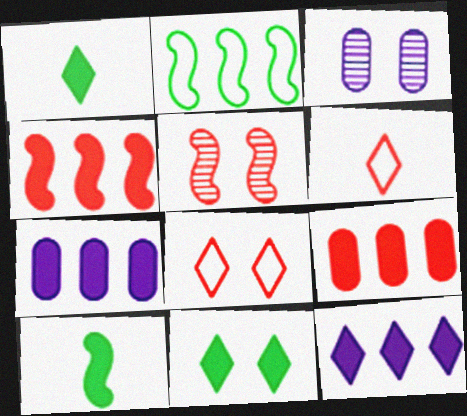[[5, 6, 9]]